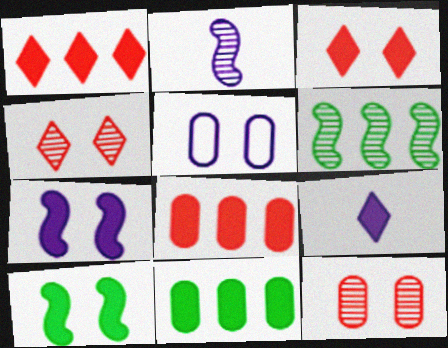[[4, 5, 10], 
[8, 9, 10]]